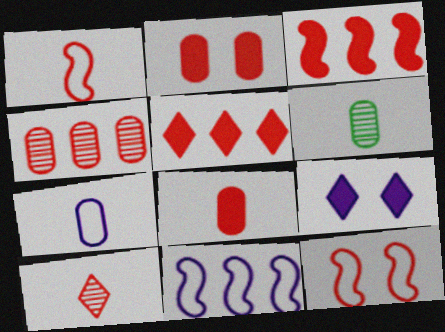[[1, 8, 10], 
[6, 7, 8]]